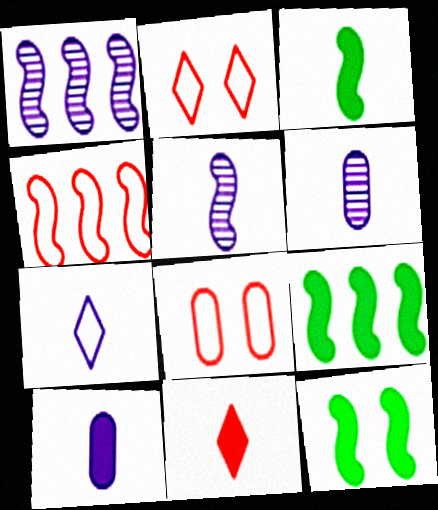[[1, 4, 9], 
[2, 6, 9], 
[3, 9, 12], 
[3, 10, 11], 
[4, 5, 12], 
[5, 7, 10]]